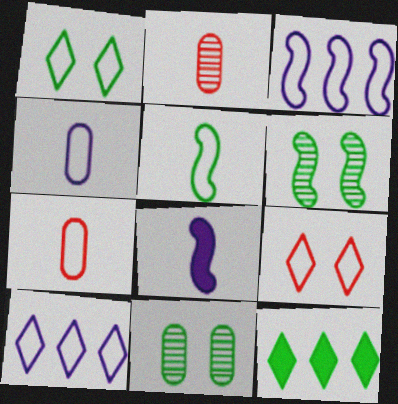[[1, 3, 7], 
[5, 11, 12]]